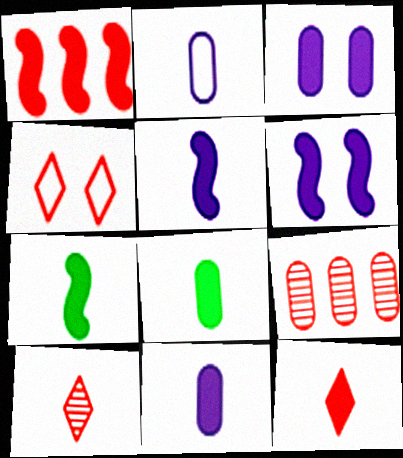[[1, 6, 7], 
[2, 7, 10], 
[5, 8, 12], 
[7, 11, 12]]